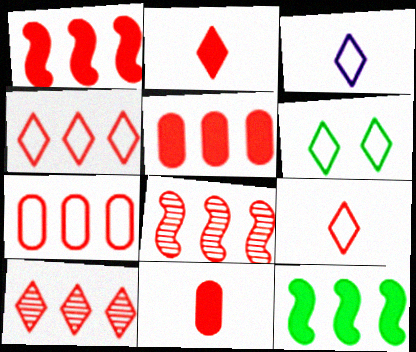[[1, 7, 10], 
[3, 4, 6], 
[4, 5, 8]]